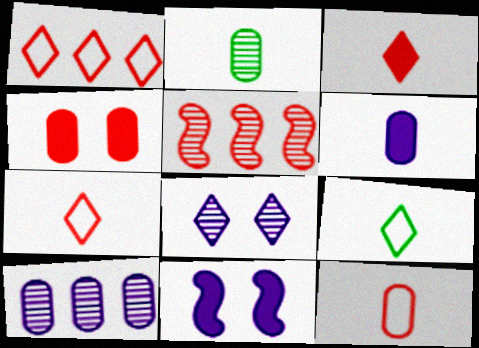[[1, 2, 11], 
[2, 5, 8], 
[2, 6, 12], 
[4, 5, 7]]